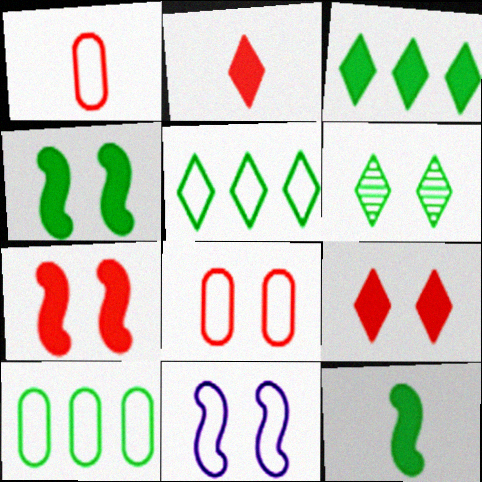[[1, 5, 11], 
[6, 10, 12]]